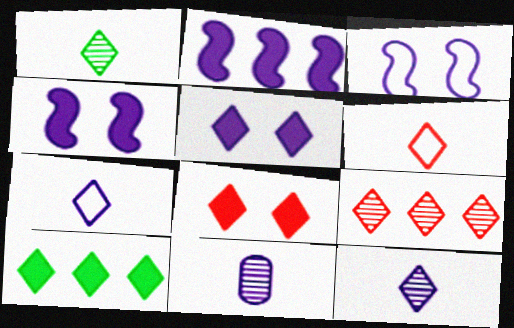[[6, 8, 9]]